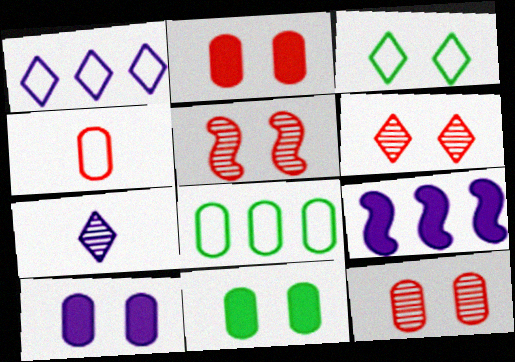[[2, 10, 11], 
[3, 5, 10], 
[5, 6, 12]]